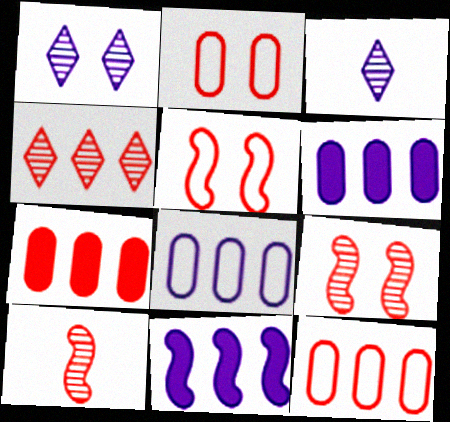[]